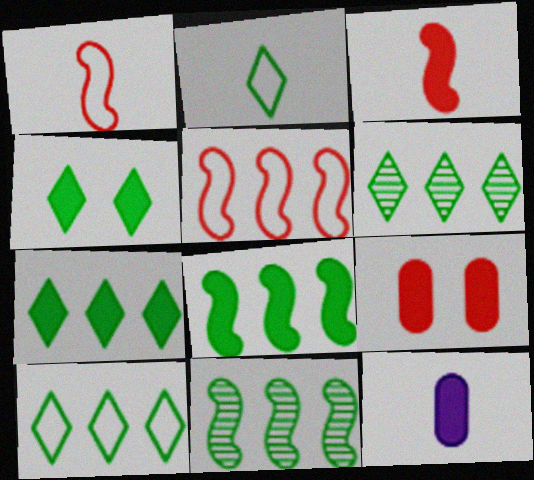[[2, 4, 6], 
[6, 7, 10]]